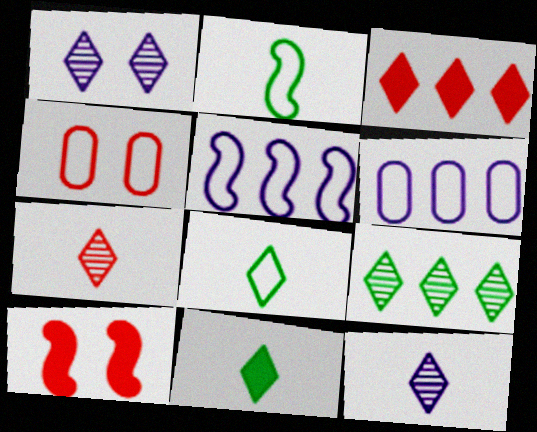[[1, 3, 8], 
[1, 7, 9], 
[4, 5, 8]]